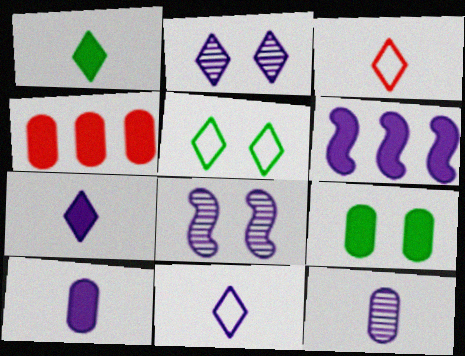[[4, 9, 10]]